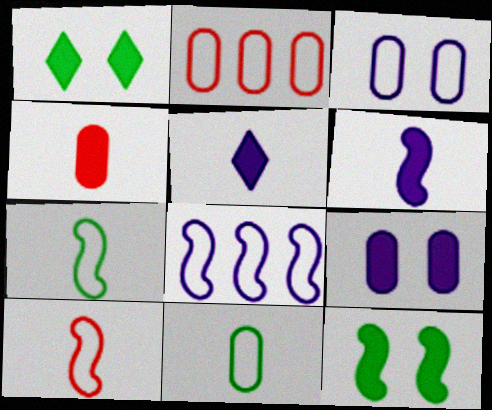[[2, 3, 11]]